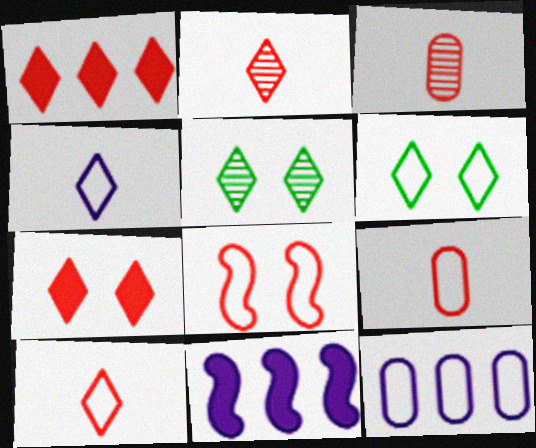[[1, 3, 8], 
[1, 4, 5], 
[3, 6, 11], 
[5, 9, 11]]